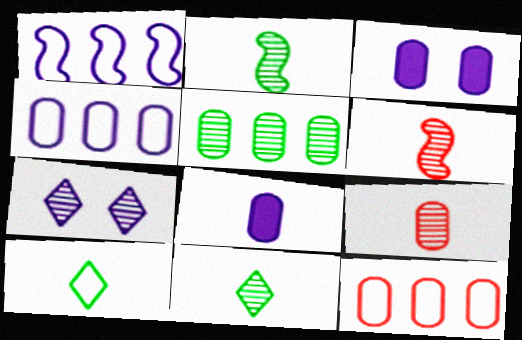[[1, 7, 8], 
[5, 6, 7], 
[6, 8, 10]]